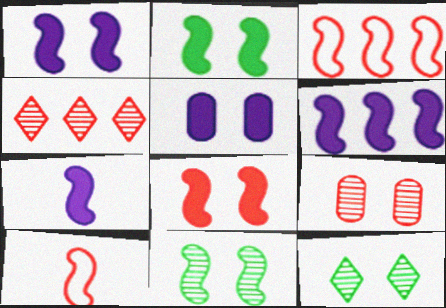[[1, 2, 8], 
[1, 6, 7], 
[3, 7, 11], 
[6, 10, 11]]